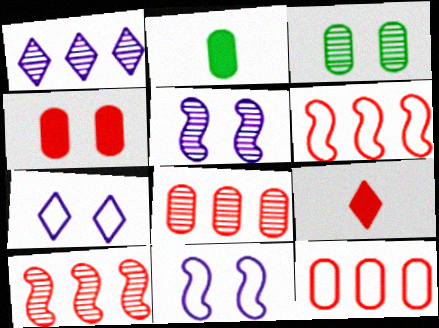[[2, 7, 10]]